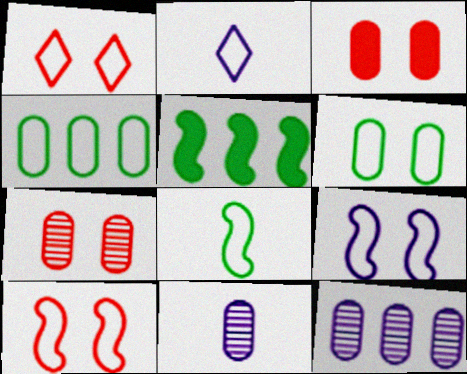[[1, 5, 11], 
[1, 6, 9], 
[2, 4, 10], 
[2, 5, 7], 
[3, 4, 11]]